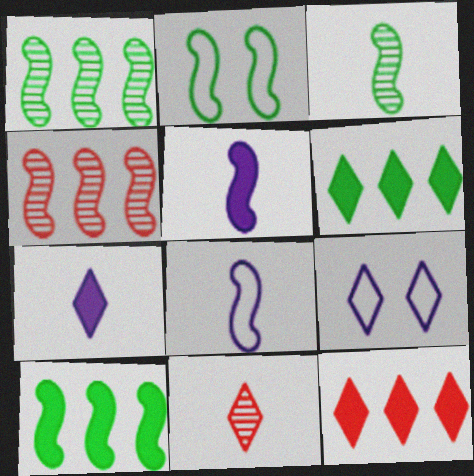[[2, 3, 10], 
[2, 4, 5], 
[6, 9, 11]]